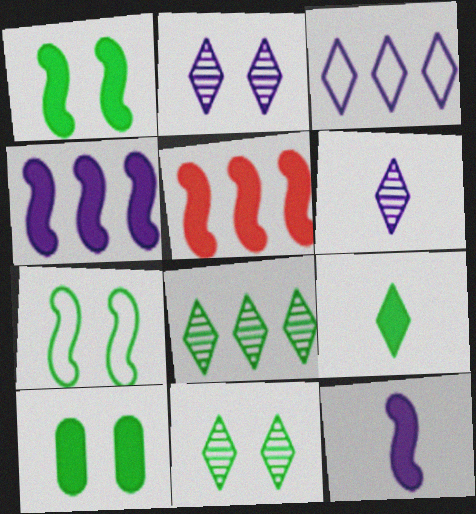[[1, 5, 12], 
[7, 10, 11]]